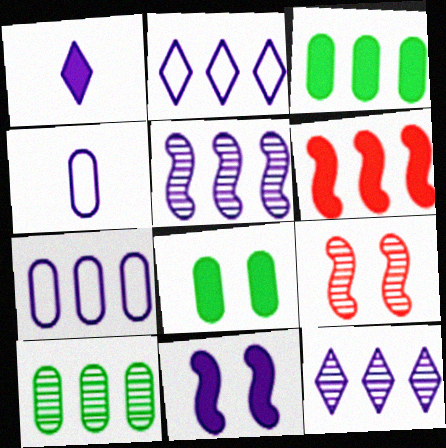[[1, 6, 8], 
[2, 6, 10], 
[4, 11, 12]]